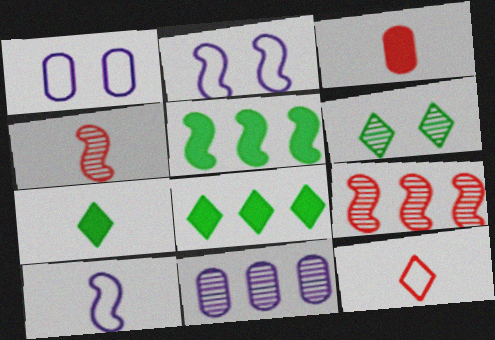[[1, 4, 8], 
[1, 7, 9], 
[2, 4, 5], 
[3, 4, 12], 
[4, 6, 11]]